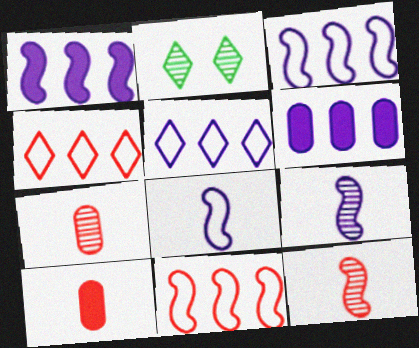[[2, 3, 10]]